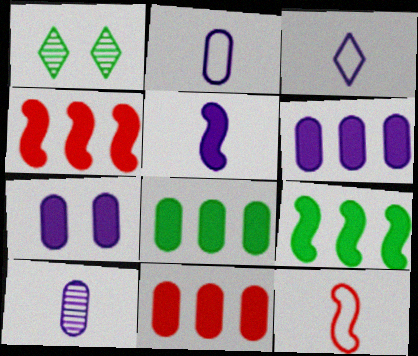[[1, 2, 4], 
[1, 6, 12], 
[3, 5, 10], 
[6, 8, 11]]